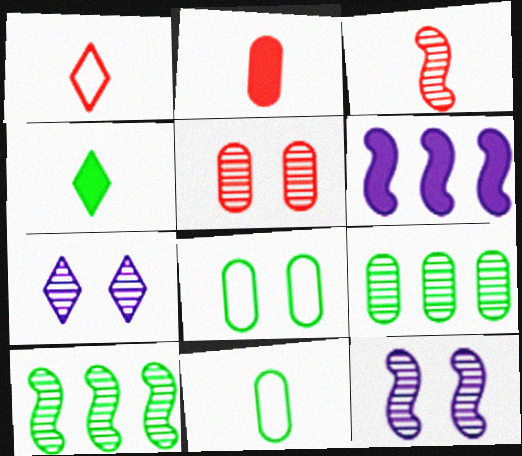[[1, 2, 3], 
[3, 7, 9], 
[3, 10, 12], 
[4, 8, 10]]